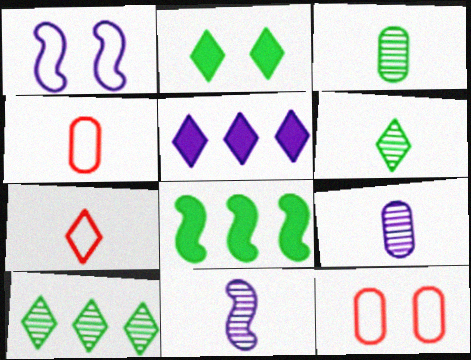[[1, 5, 9]]